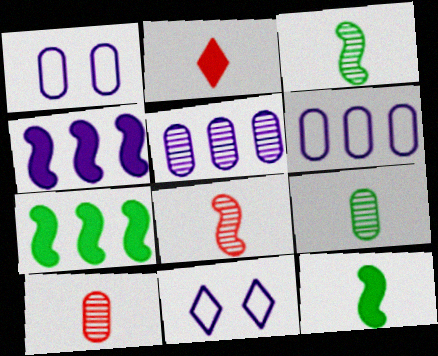[[7, 10, 11]]